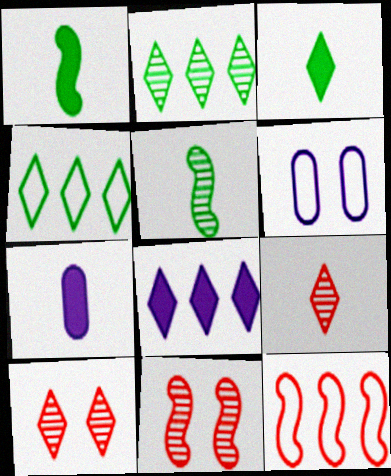[[4, 7, 11]]